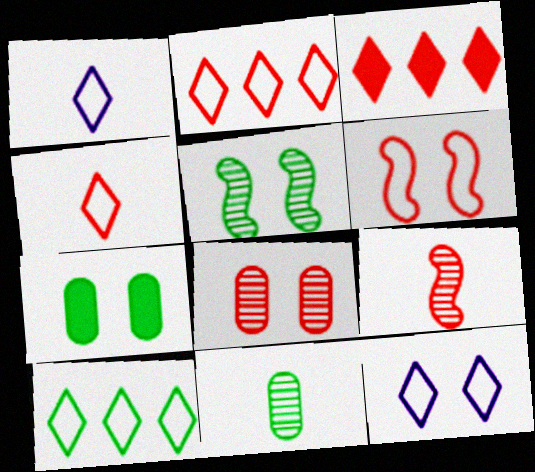[[4, 10, 12]]